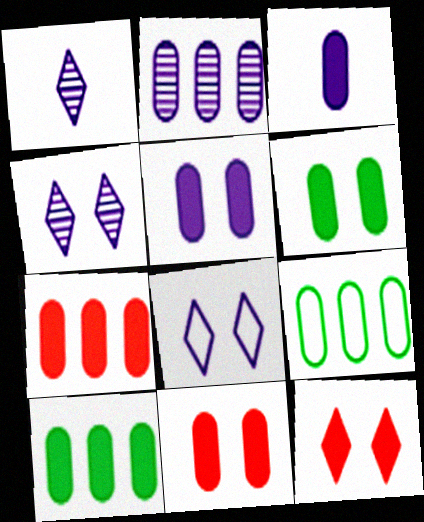[[2, 7, 9], 
[3, 6, 7], 
[3, 10, 11], 
[5, 6, 11]]